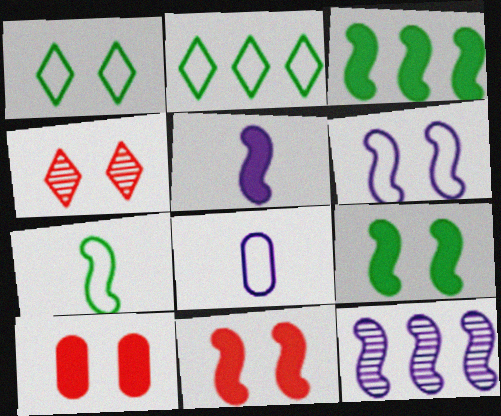[[3, 4, 8], 
[3, 5, 11], 
[5, 6, 12], 
[7, 11, 12]]